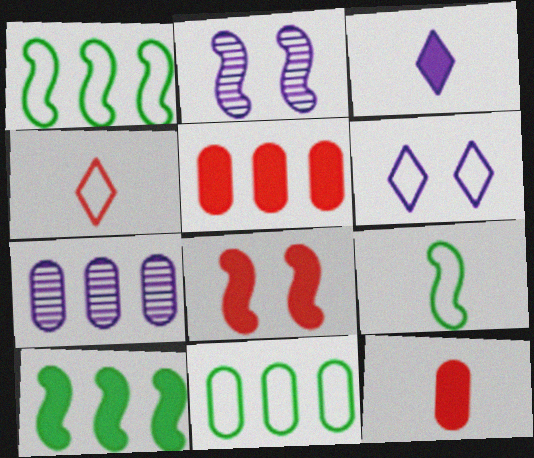[[5, 7, 11]]